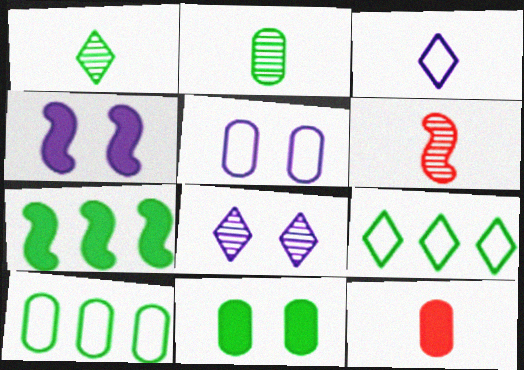[[2, 10, 11], 
[4, 5, 8]]